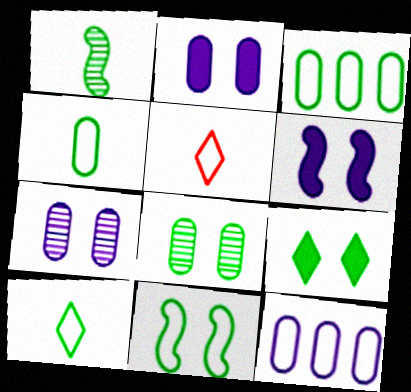[[1, 3, 9], 
[3, 10, 11], 
[5, 11, 12], 
[8, 9, 11]]